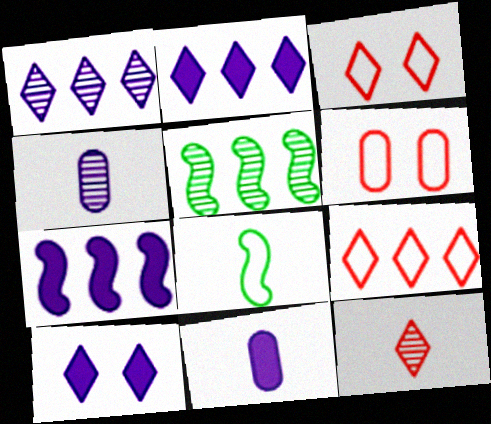[[3, 5, 11], 
[7, 10, 11], 
[8, 11, 12]]